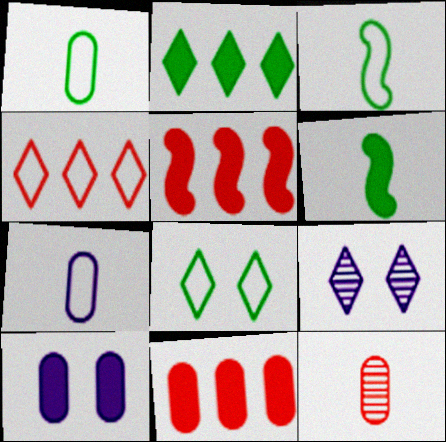[[1, 5, 9], 
[3, 9, 11]]